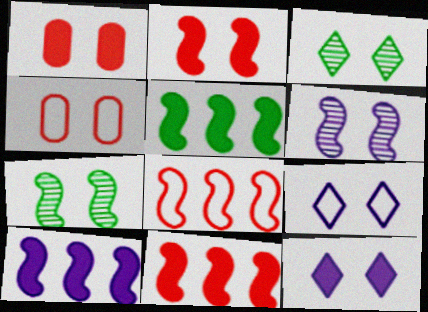[[1, 7, 9], 
[4, 7, 12], 
[5, 10, 11]]